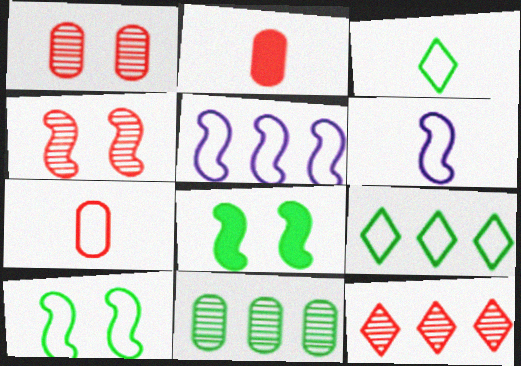[[3, 6, 7], 
[3, 8, 11]]